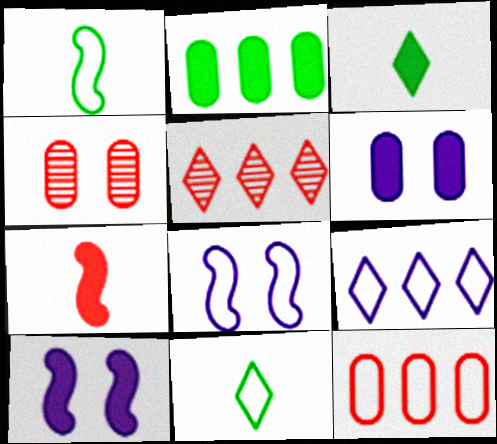[[1, 5, 6], 
[8, 11, 12]]